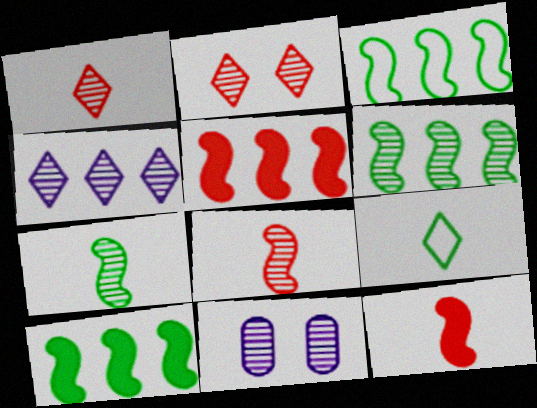[[1, 6, 11], 
[3, 6, 10], 
[5, 9, 11]]